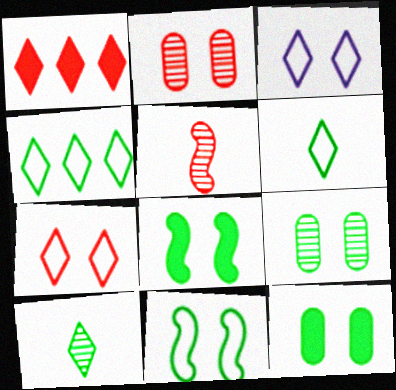[[1, 3, 10], 
[2, 3, 8]]